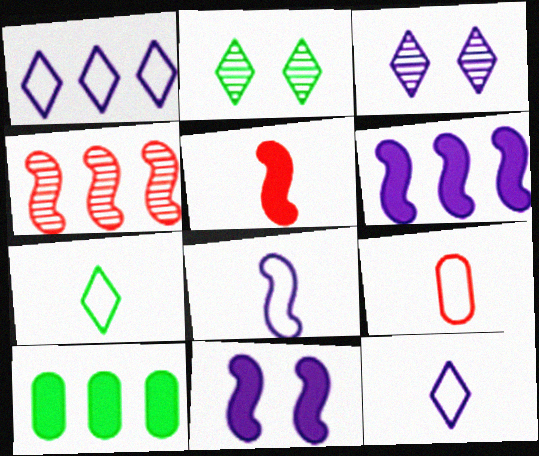[[1, 4, 10], 
[2, 6, 9], 
[7, 8, 9]]